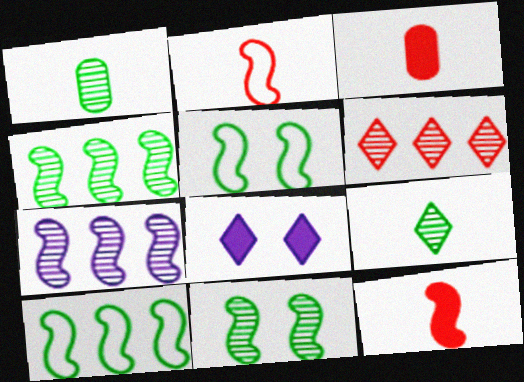[[5, 7, 12]]